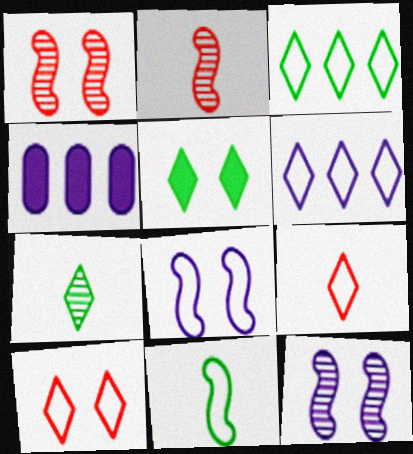[[3, 5, 7]]